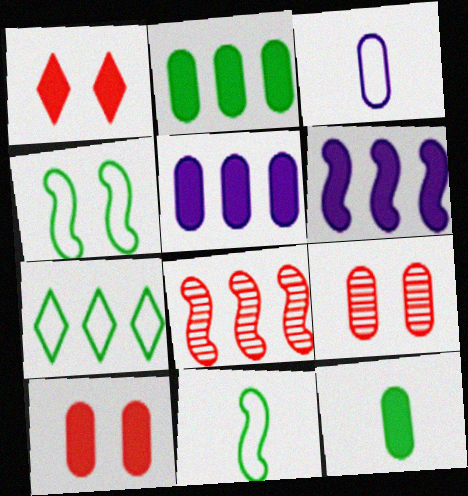[[1, 6, 12], 
[2, 3, 9], 
[5, 7, 8], 
[5, 10, 12]]